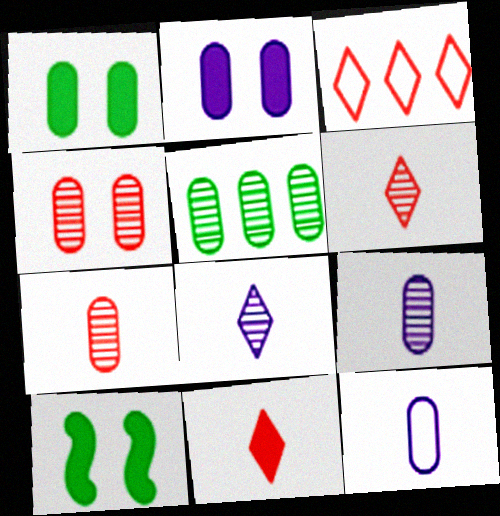[[3, 9, 10], 
[4, 5, 9]]